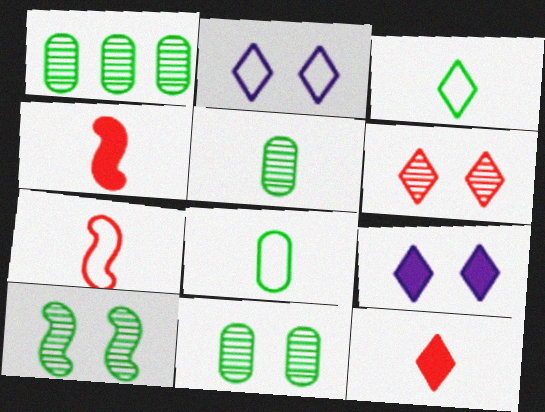[[1, 2, 4], 
[1, 5, 11], 
[1, 7, 9]]